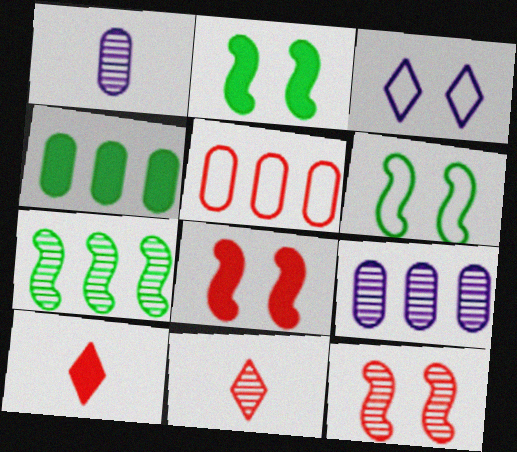[[4, 5, 9], 
[5, 8, 11], 
[5, 10, 12], 
[6, 9, 10]]